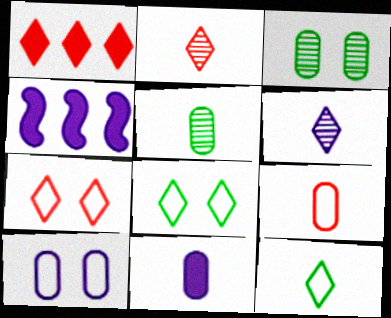[[1, 2, 7], 
[1, 6, 8], 
[4, 5, 7], 
[4, 6, 10], 
[5, 9, 11]]